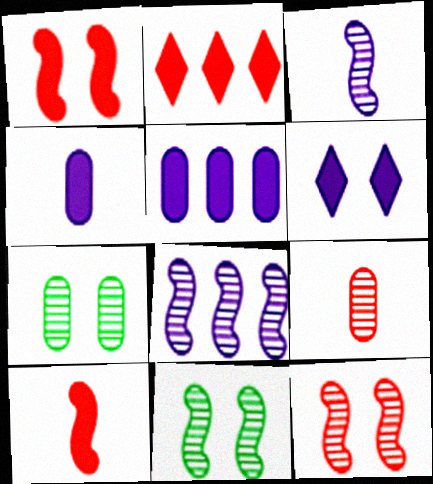[]